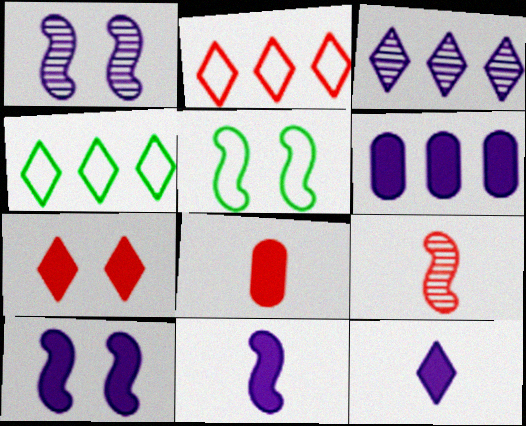[[1, 4, 8], 
[3, 5, 8], 
[6, 10, 12]]